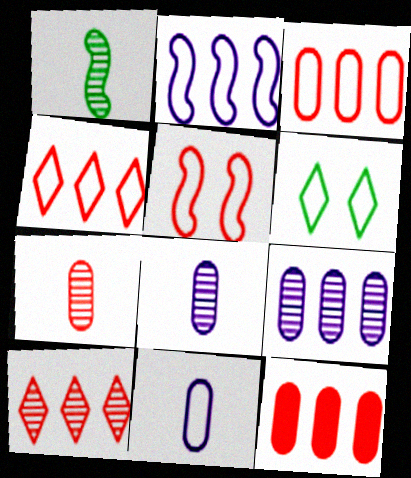[]